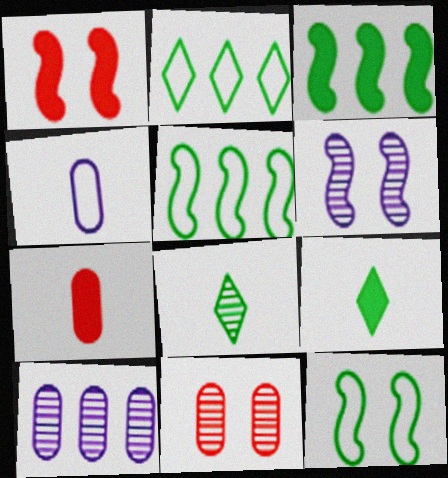[[1, 6, 12], 
[2, 6, 7]]